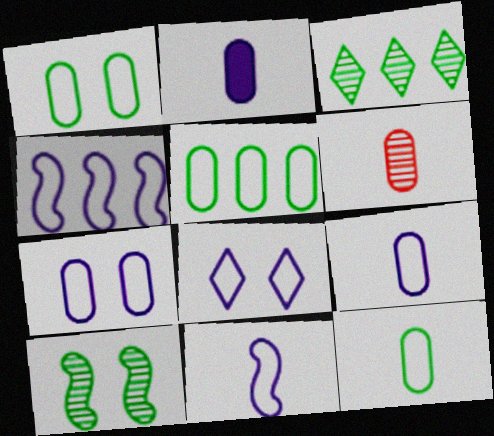[[1, 5, 12], 
[2, 6, 12], 
[4, 8, 9]]